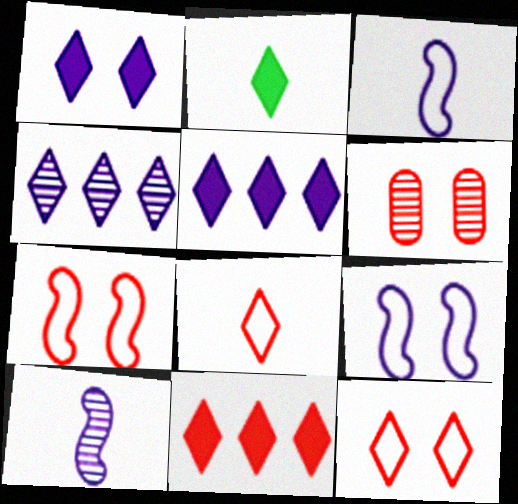[[1, 2, 11], 
[2, 4, 12]]